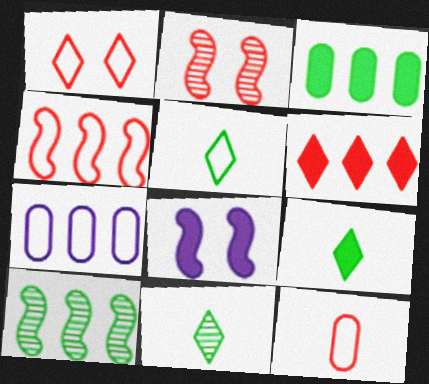[[1, 4, 12], 
[2, 6, 12], 
[2, 7, 9], 
[5, 9, 11], 
[6, 7, 10]]